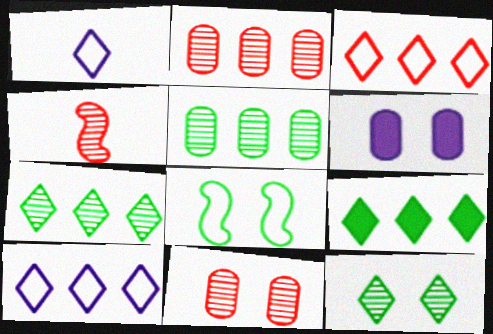[]